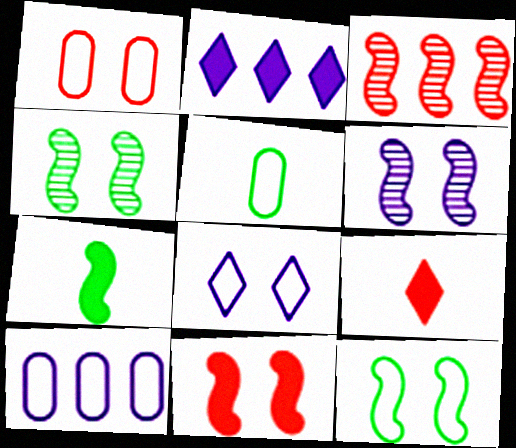[[1, 3, 9], 
[1, 5, 10], 
[1, 8, 12], 
[4, 9, 10], 
[6, 11, 12]]